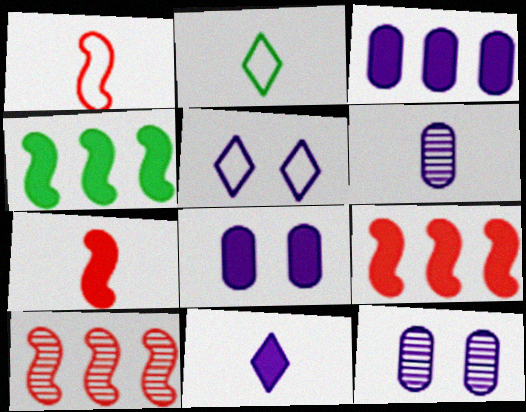[[2, 6, 7], 
[2, 8, 10], 
[2, 9, 12]]